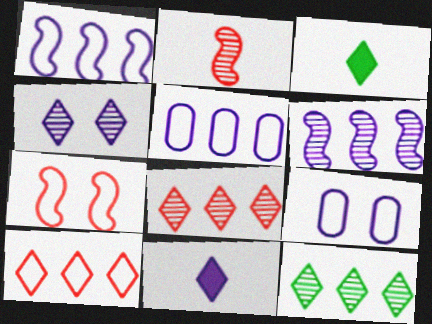[[3, 4, 10], 
[6, 9, 11]]